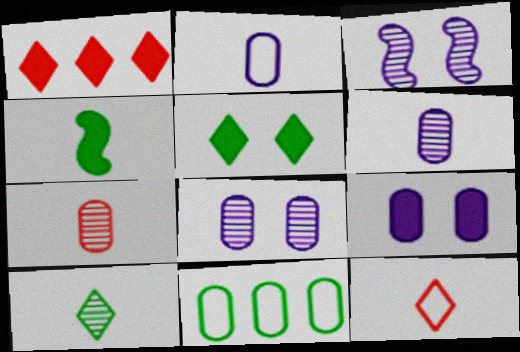[[1, 4, 9], 
[4, 6, 12], 
[7, 9, 11]]